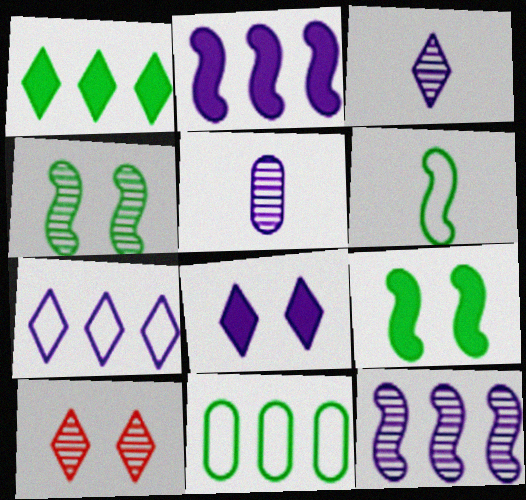[[3, 7, 8]]